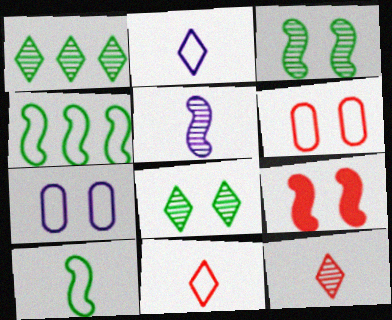[[2, 4, 6], 
[4, 5, 9], 
[4, 7, 11], 
[7, 8, 9]]